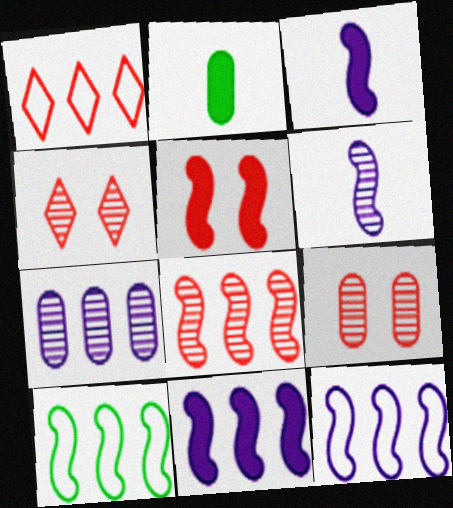[[2, 4, 12], 
[5, 6, 10], 
[8, 10, 11]]